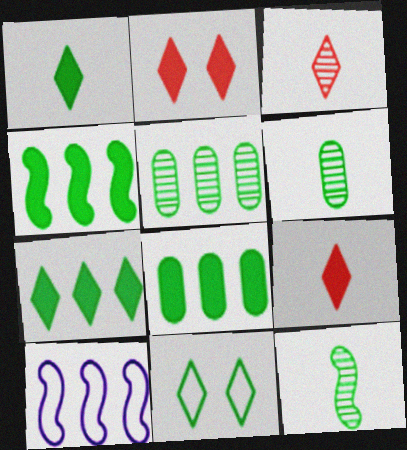[[2, 6, 10], 
[4, 6, 11], 
[4, 7, 8], 
[8, 11, 12]]